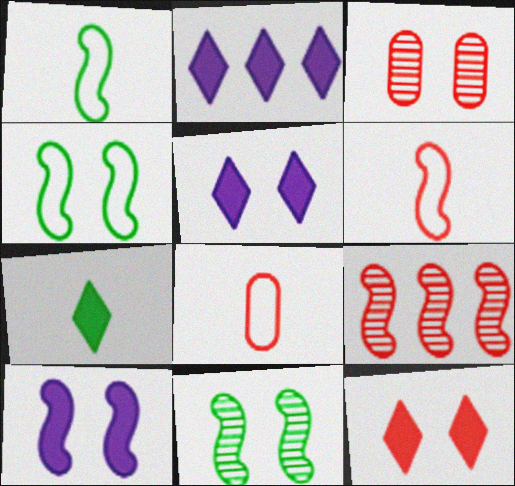[[1, 2, 3], 
[1, 9, 10], 
[2, 7, 12], 
[2, 8, 11], 
[3, 4, 5], 
[8, 9, 12]]